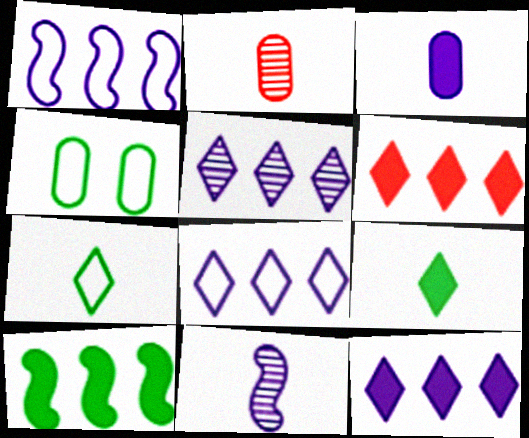[[4, 6, 11], 
[5, 8, 12]]